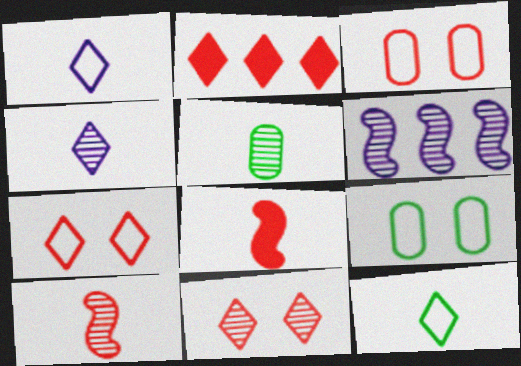[[1, 5, 8], 
[2, 3, 10], 
[4, 5, 10], 
[5, 6, 11]]